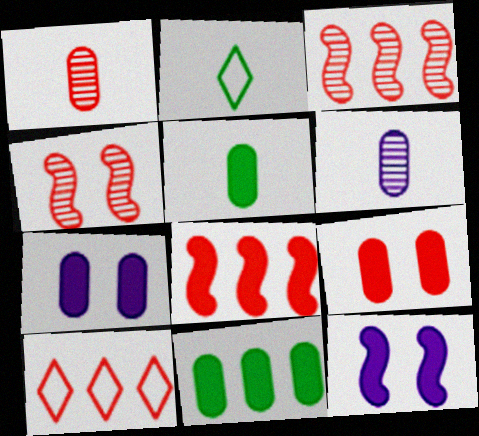[[2, 3, 7]]